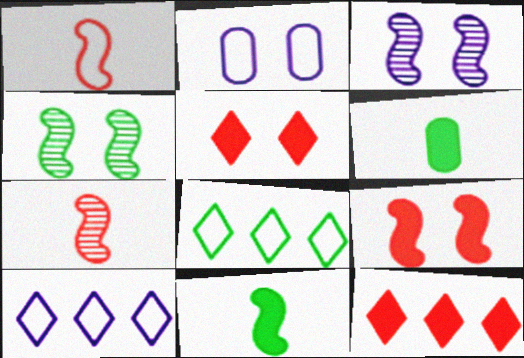[[1, 2, 8], 
[2, 4, 5], 
[4, 6, 8]]